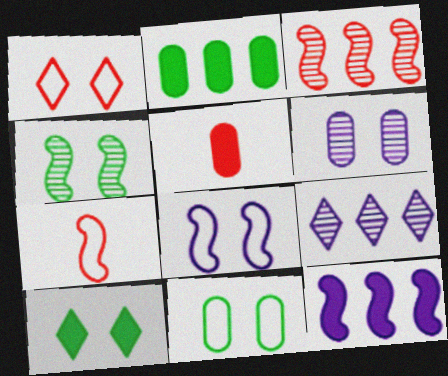[[1, 3, 5], 
[1, 8, 11], 
[4, 7, 12], 
[4, 10, 11], 
[5, 10, 12]]